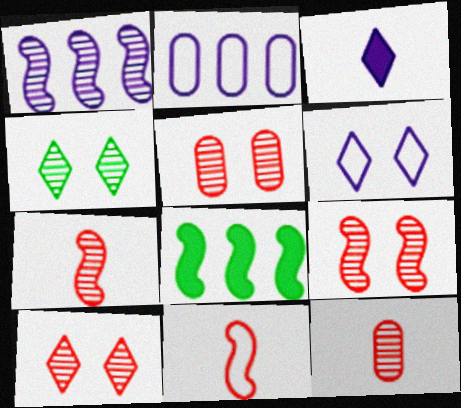[[1, 4, 12], 
[5, 9, 10], 
[6, 8, 12]]